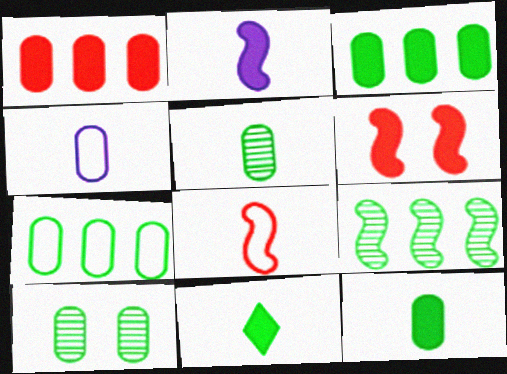[[1, 4, 10], 
[7, 10, 12]]